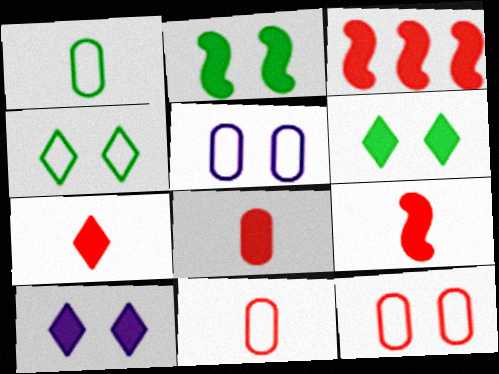[[7, 8, 9]]